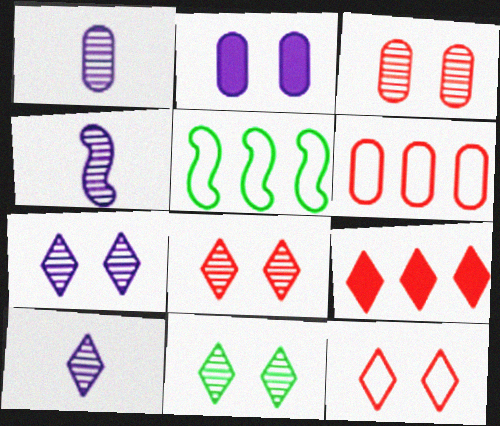[[1, 4, 10], 
[7, 8, 11]]